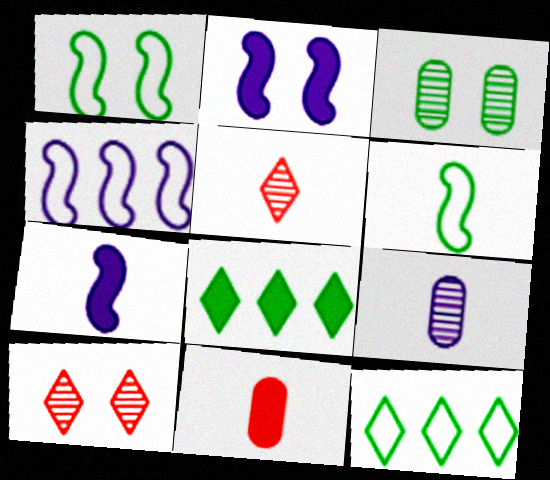[[2, 8, 11], 
[3, 6, 8]]